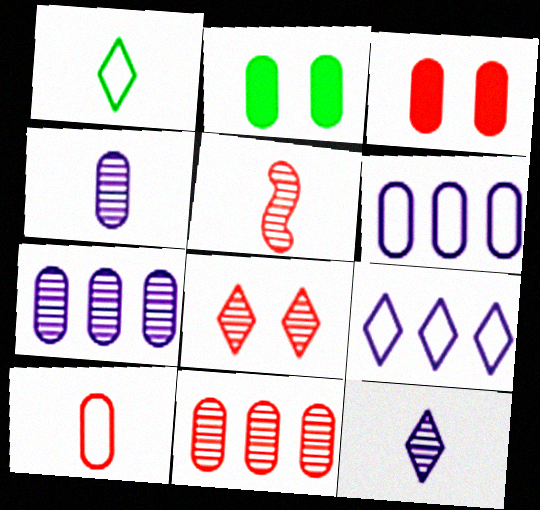[[2, 5, 9], 
[2, 7, 10], 
[3, 10, 11], 
[5, 8, 11]]